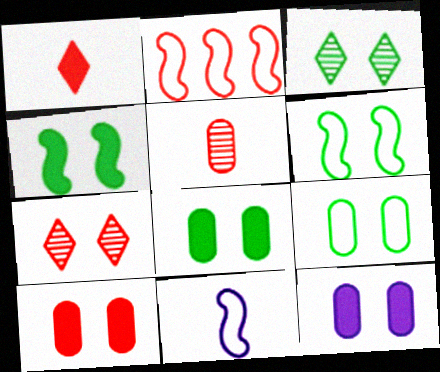[[2, 6, 11], 
[3, 4, 9], 
[3, 6, 8], 
[6, 7, 12], 
[8, 10, 12]]